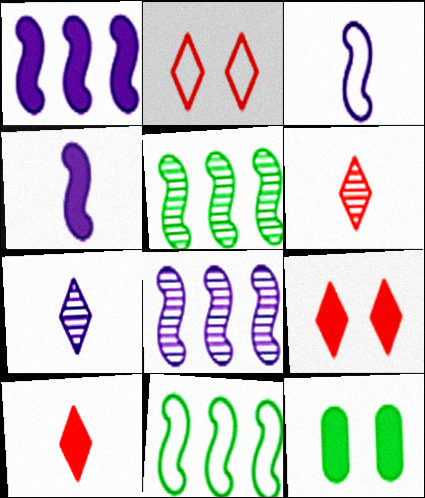[[1, 10, 12]]